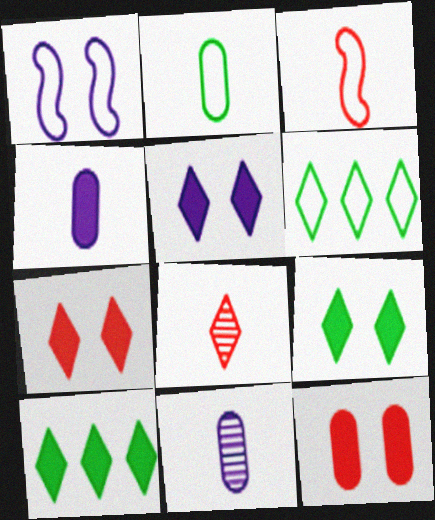[[5, 6, 8], 
[5, 7, 9]]